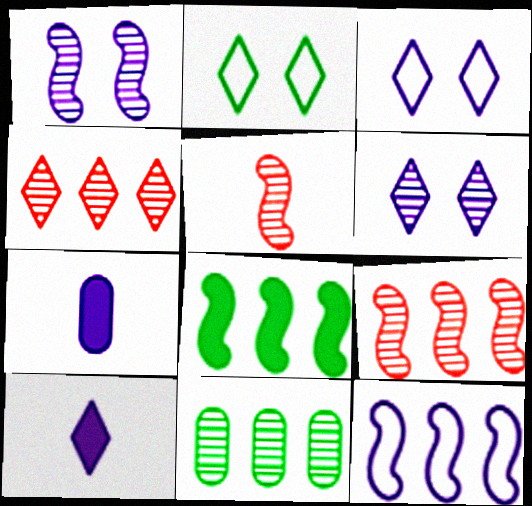[[2, 4, 10], 
[2, 7, 9], 
[5, 6, 11], 
[6, 7, 12], 
[8, 9, 12]]